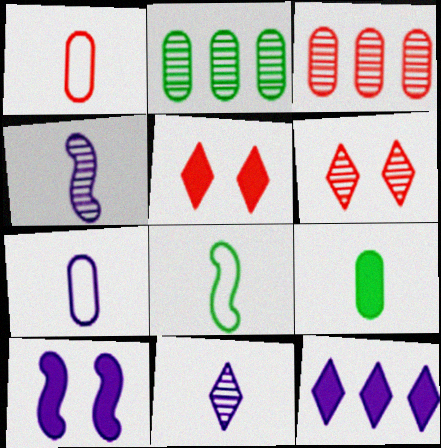[[2, 4, 6]]